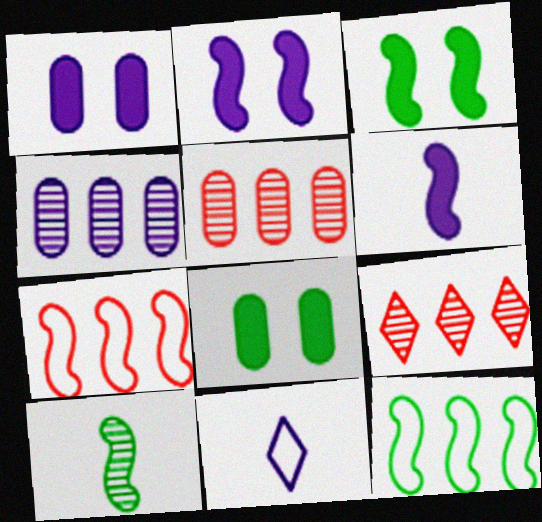[[2, 4, 11], 
[2, 7, 10], 
[3, 5, 11], 
[3, 10, 12]]